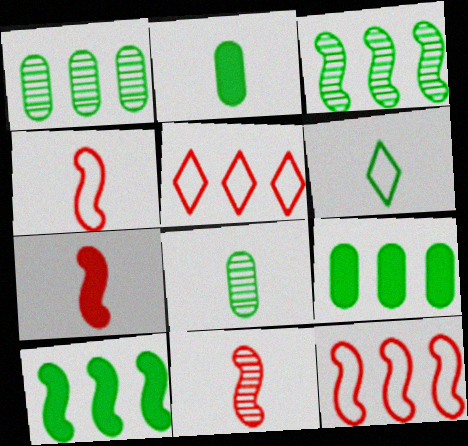[[4, 7, 11]]